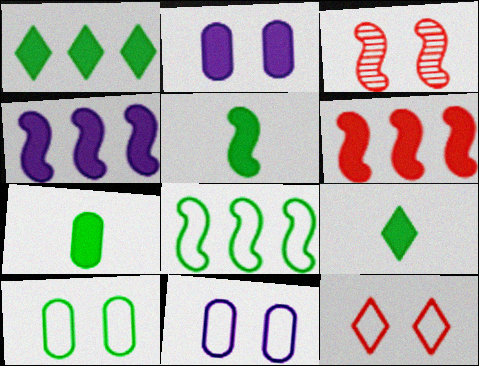[[2, 6, 9], 
[5, 7, 9]]